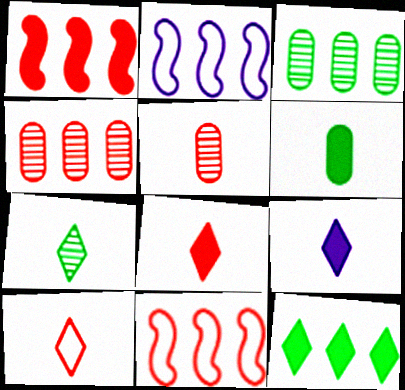[[2, 4, 12], 
[7, 9, 10]]